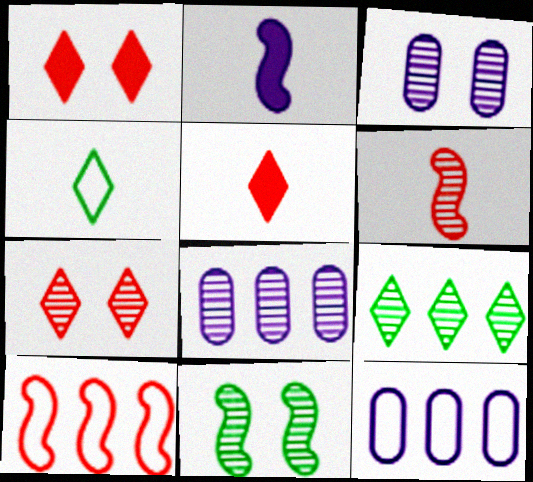[[2, 10, 11], 
[3, 6, 9], 
[3, 7, 11], 
[5, 11, 12]]